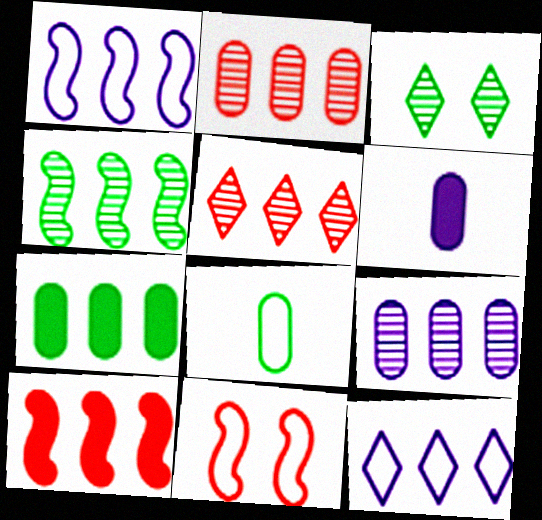[[1, 4, 10], 
[1, 5, 7], 
[4, 5, 9], 
[8, 11, 12]]